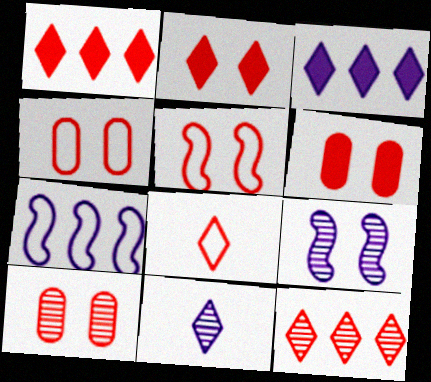[[2, 5, 10], 
[2, 8, 12], 
[4, 6, 10]]